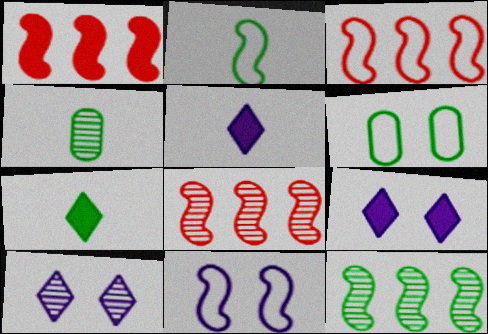[[1, 3, 8], 
[2, 3, 11], 
[2, 4, 7], 
[3, 4, 9], 
[4, 8, 10], 
[5, 6, 8], 
[6, 7, 12]]